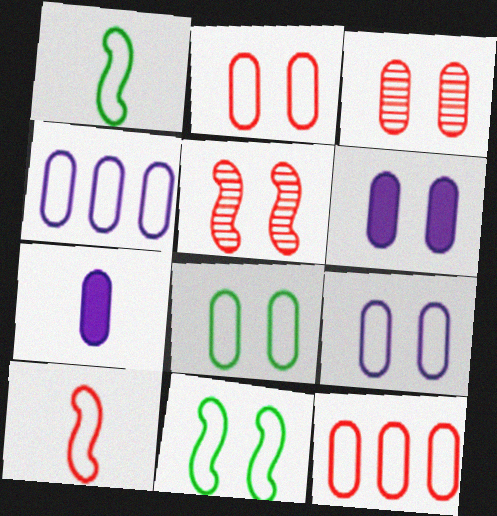[[2, 8, 9], 
[3, 6, 8]]